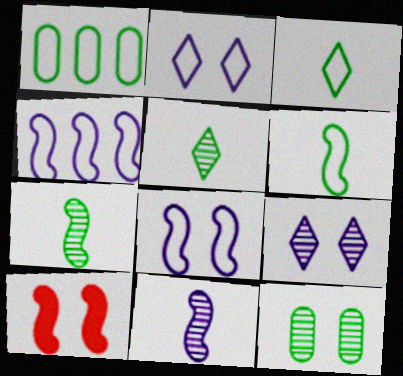[[2, 10, 12], 
[4, 7, 10]]